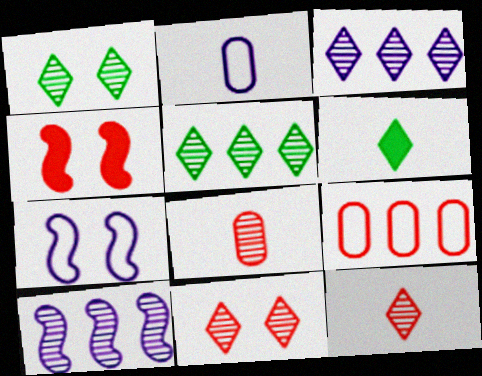[[1, 3, 12], 
[1, 8, 10], 
[2, 4, 5], 
[4, 9, 12]]